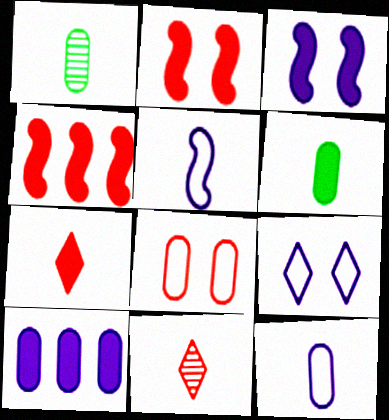[[1, 4, 9], 
[1, 5, 7], 
[1, 8, 10], 
[4, 8, 11], 
[5, 6, 11]]